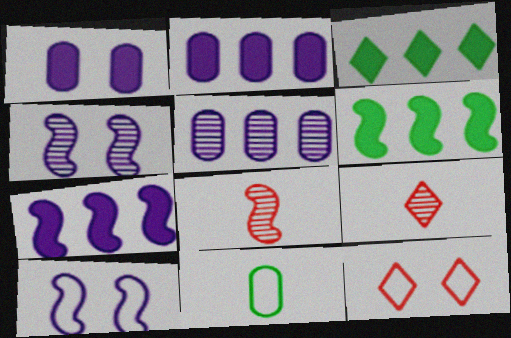[[6, 8, 10]]